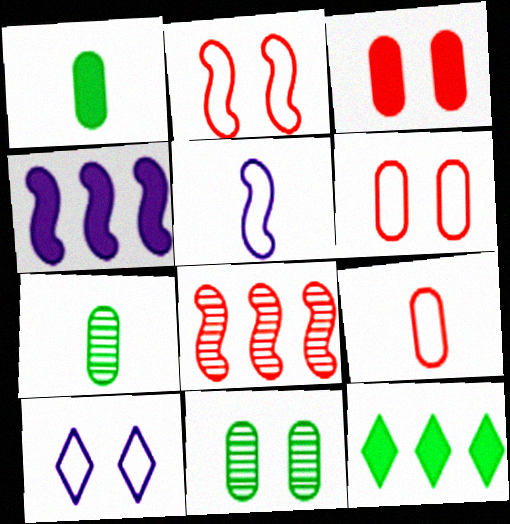[[1, 8, 10]]